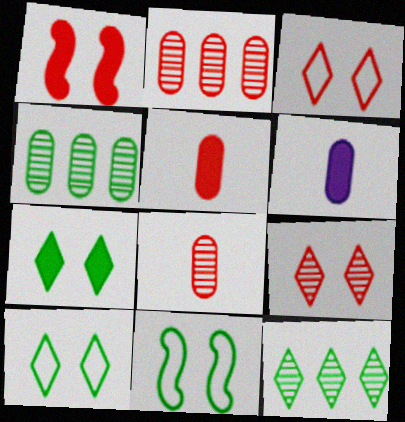[]